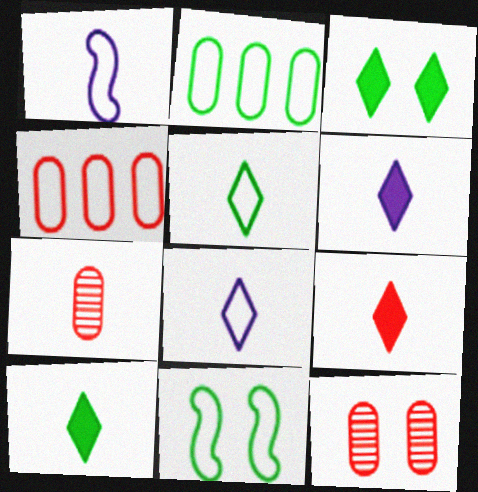[[1, 7, 10], 
[2, 5, 11], 
[4, 8, 11], 
[6, 9, 10]]